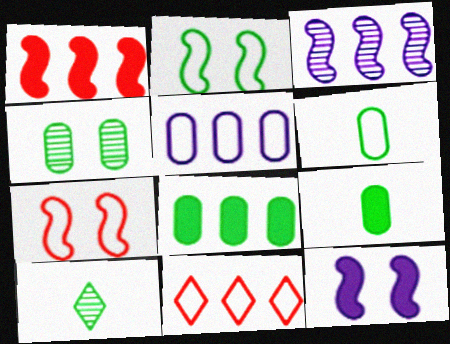[[2, 8, 10], 
[3, 8, 11], 
[4, 6, 8]]